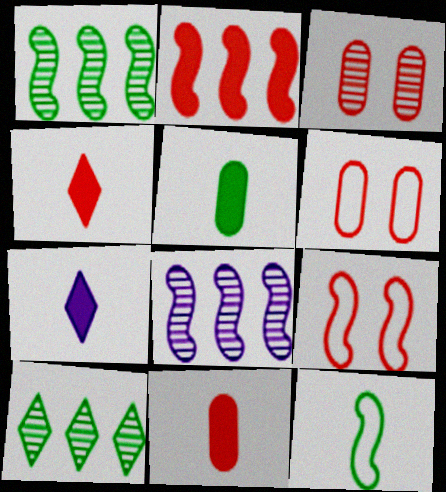[[1, 6, 7]]